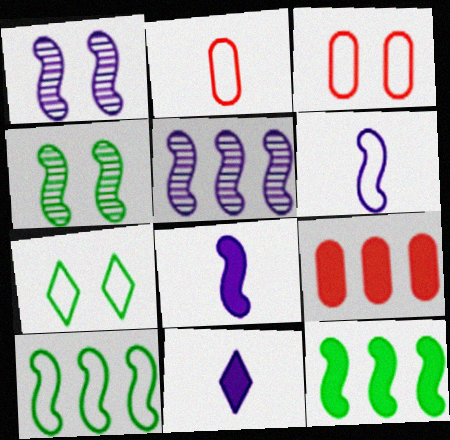[]